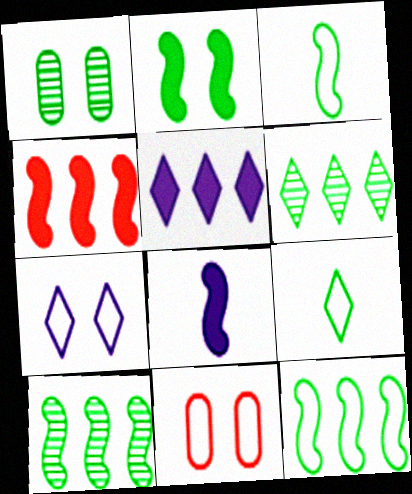[[2, 3, 10], 
[2, 4, 8], 
[6, 8, 11]]